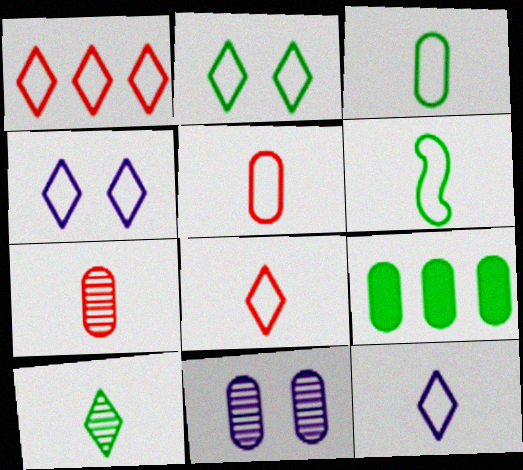[[1, 2, 12], 
[5, 6, 12], 
[5, 9, 11]]